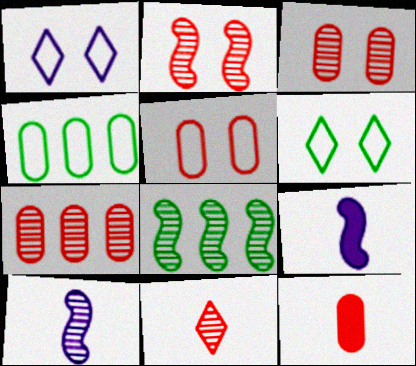[[1, 8, 12], 
[2, 7, 11], 
[2, 8, 10], 
[5, 7, 12], 
[6, 7, 9]]